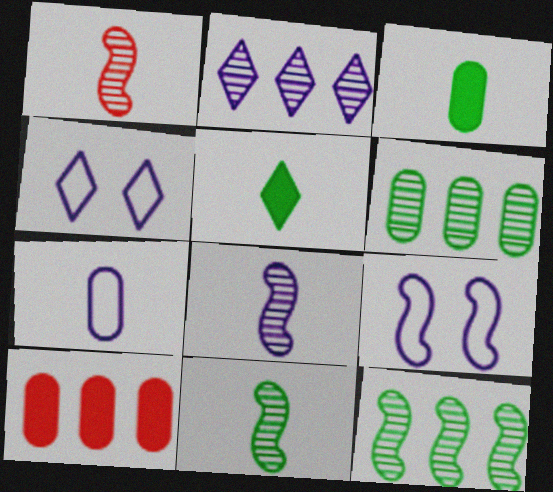[[1, 5, 7], 
[1, 8, 11], 
[4, 10, 11]]